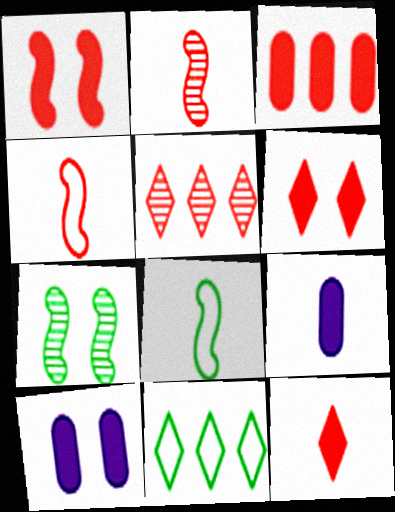[[1, 3, 12], 
[2, 10, 11], 
[5, 8, 10]]